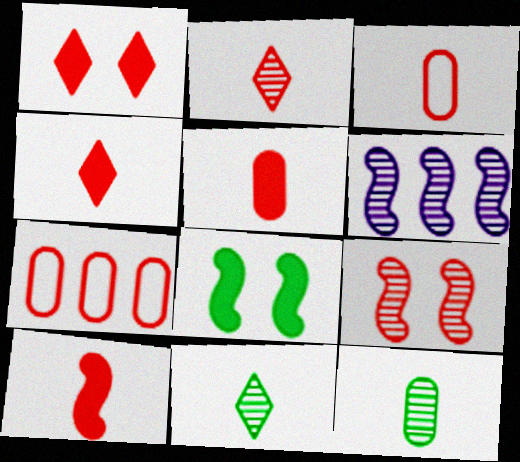[[2, 3, 10], 
[4, 5, 10], 
[4, 7, 9]]